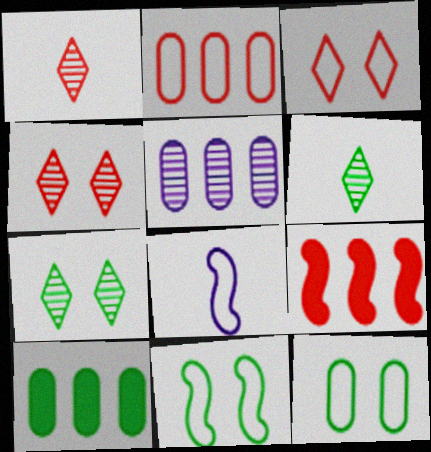[[2, 5, 10], 
[4, 8, 10], 
[6, 10, 11]]